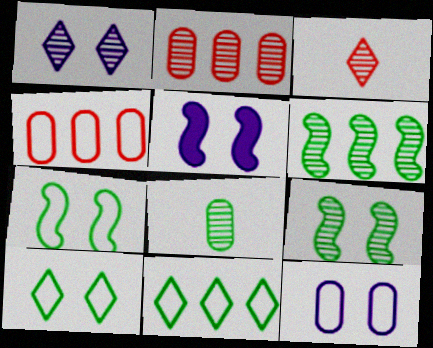[[1, 5, 12]]